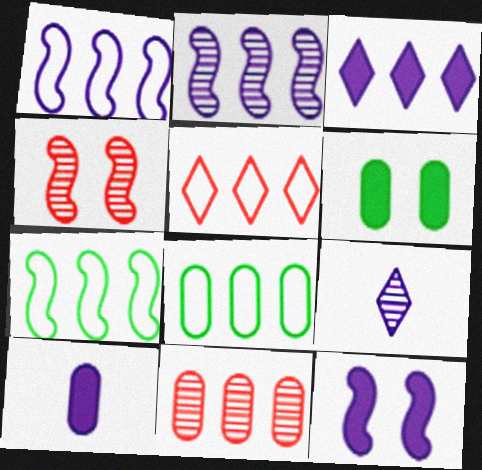[[1, 5, 8], 
[3, 7, 11], 
[3, 10, 12]]